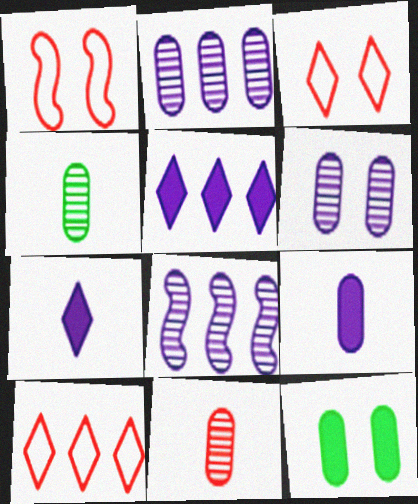[[1, 4, 5]]